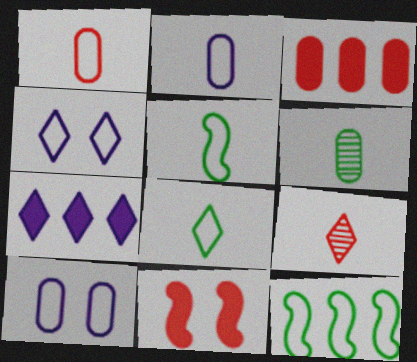[[1, 4, 12], 
[3, 6, 10]]